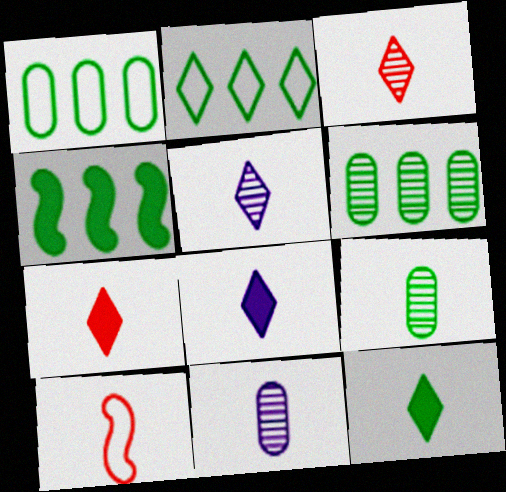[[2, 4, 6], 
[7, 8, 12], 
[8, 9, 10], 
[10, 11, 12]]